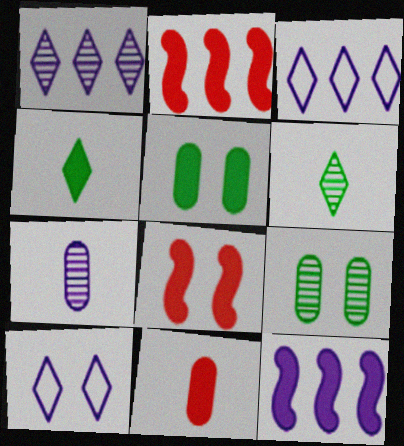[[7, 10, 12], 
[8, 9, 10]]